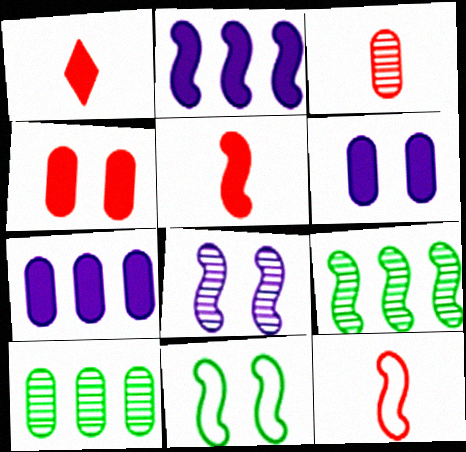[[1, 3, 12]]